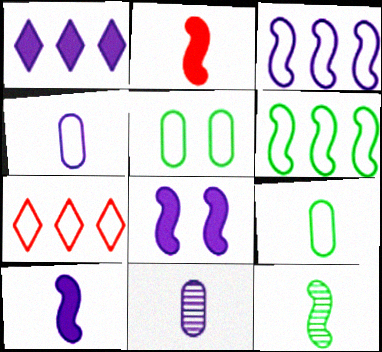[]